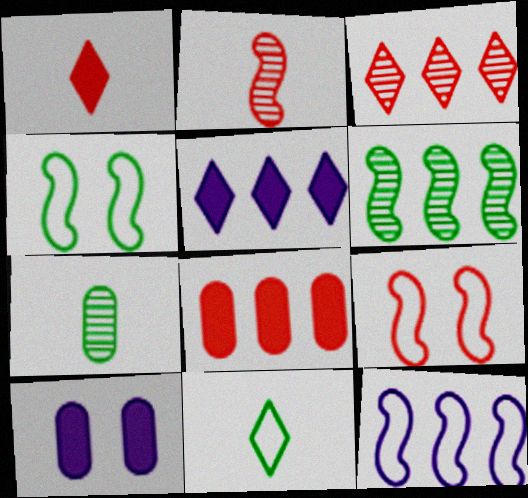[[5, 7, 9]]